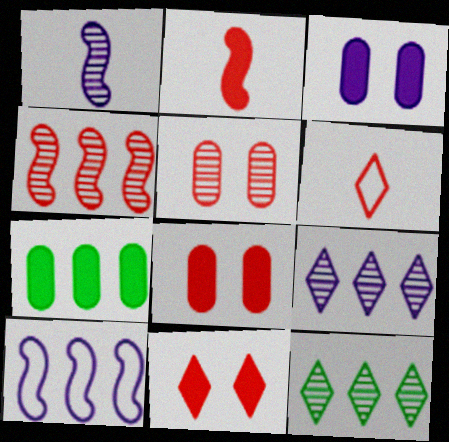[[1, 5, 12], 
[4, 6, 8]]